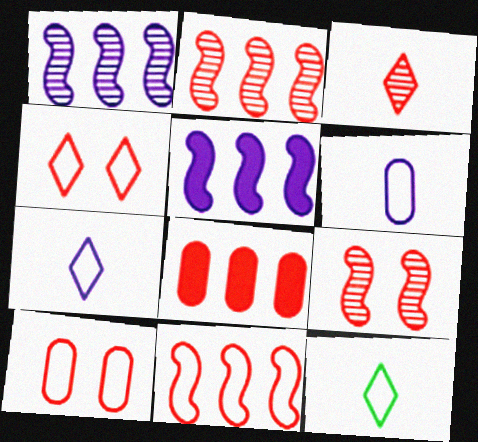[]